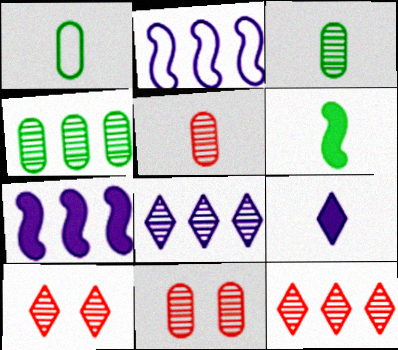[[1, 7, 10]]